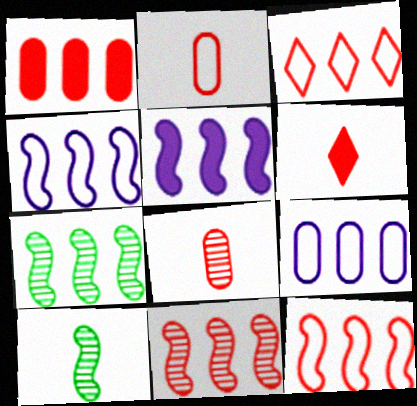[[1, 3, 11], 
[5, 7, 12]]